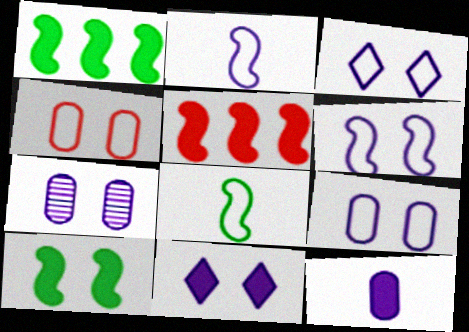[[3, 6, 9], 
[6, 7, 11]]